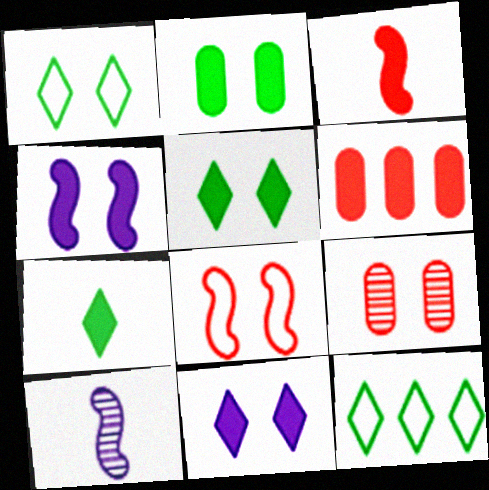[[1, 4, 9], 
[1, 6, 10], 
[4, 6, 7]]